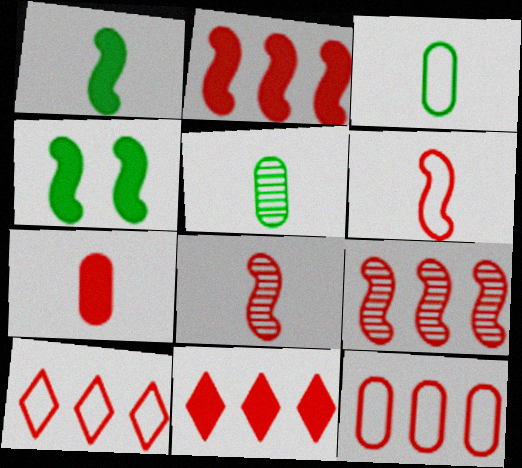[[9, 11, 12]]